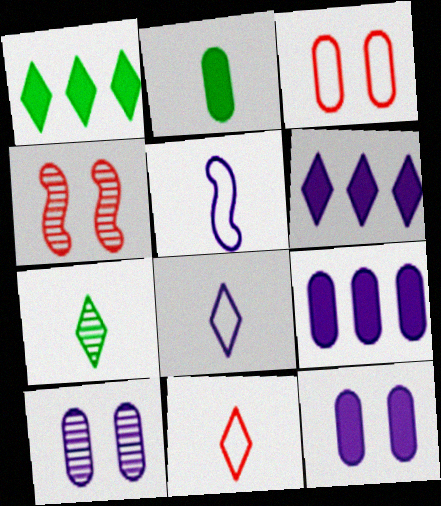[[5, 6, 10]]